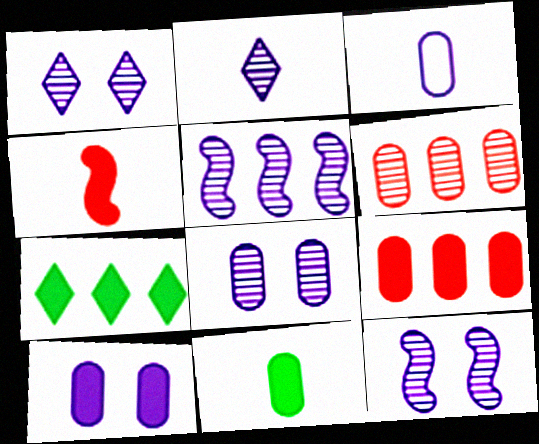[[1, 8, 12], 
[2, 5, 8], 
[4, 7, 10], 
[9, 10, 11]]